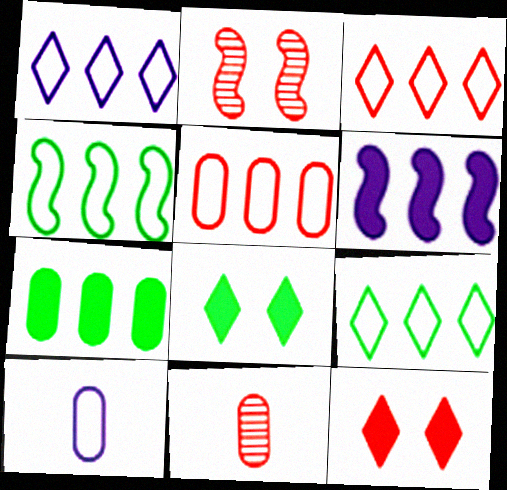[[1, 3, 9], 
[1, 4, 5]]